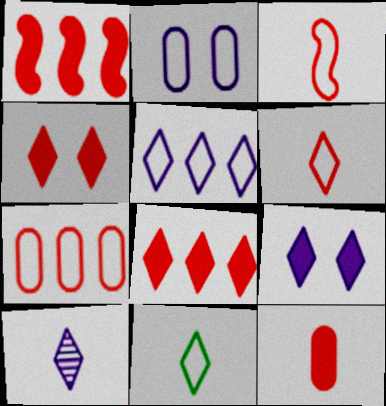[[1, 4, 12], 
[5, 9, 10]]